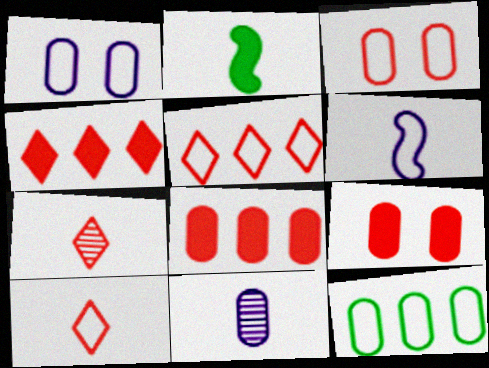[[2, 10, 11], 
[9, 11, 12]]